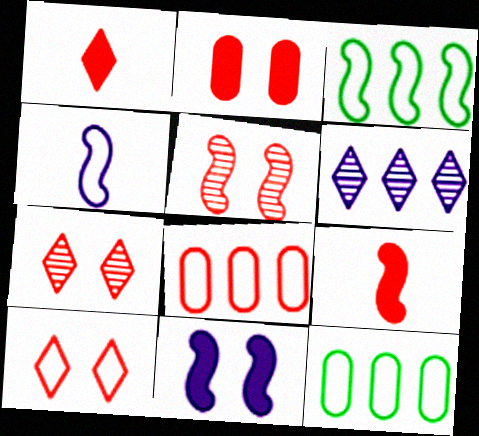[[1, 5, 8], 
[2, 5, 10], 
[4, 10, 12], 
[7, 8, 9]]